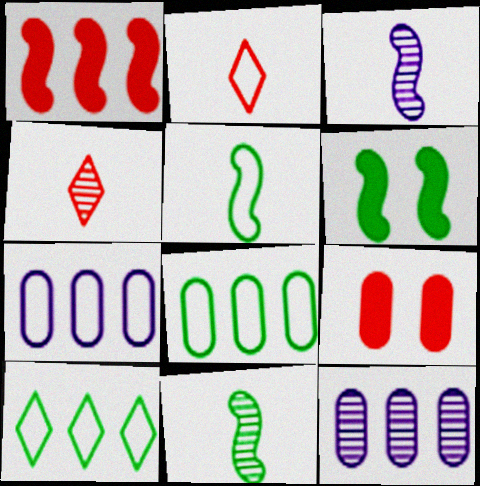[[1, 10, 12], 
[2, 6, 12], 
[3, 9, 10], 
[4, 6, 7]]